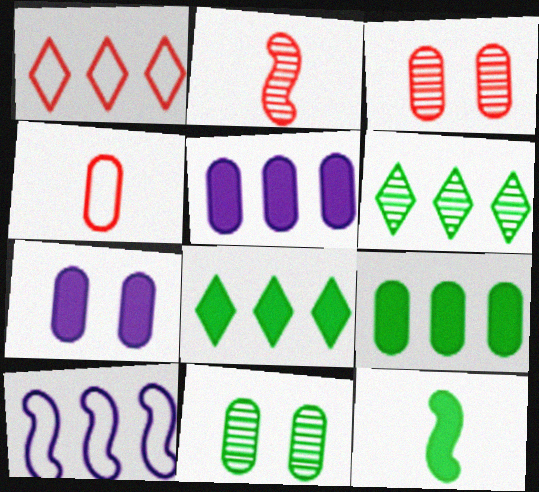[[4, 5, 11]]